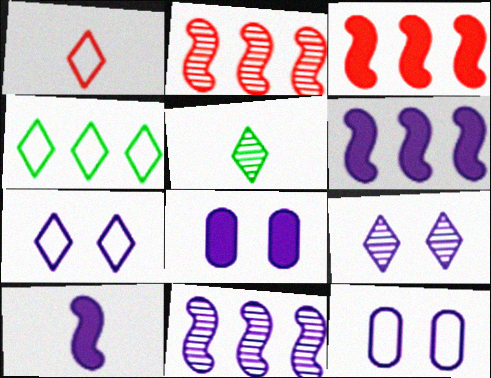[[1, 4, 7], 
[3, 5, 12]]